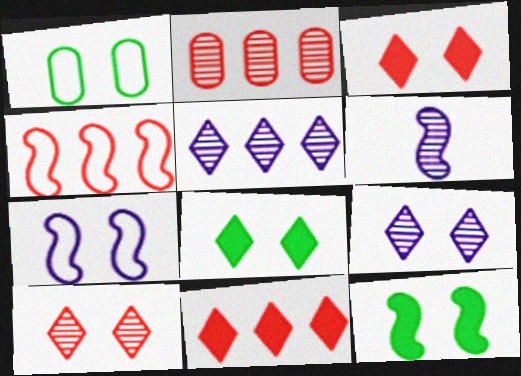[[1, 6, 11], 
[2, 4, 11], 
[4, 6, 12]]